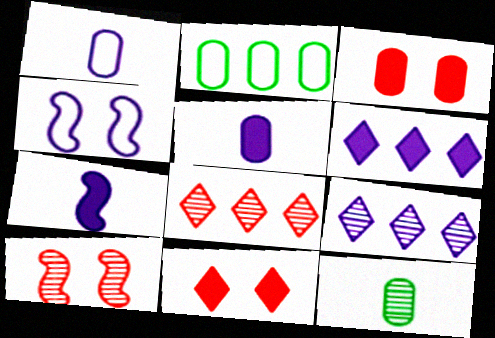[[4, 5, 9], 
[9, 10, 12]]